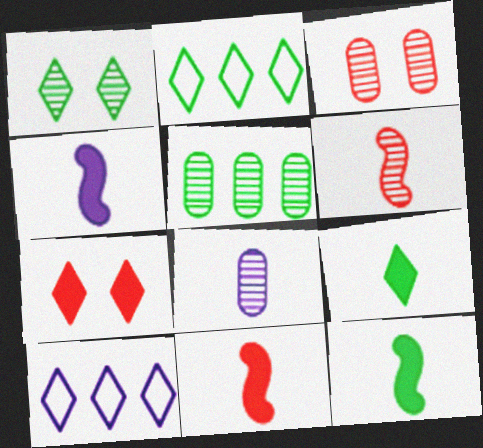[[1, 2, 9], 
[2, 3, 4], 
[3, 5, 8], 
[3, 10, 12], 
[4, 11, 12]]